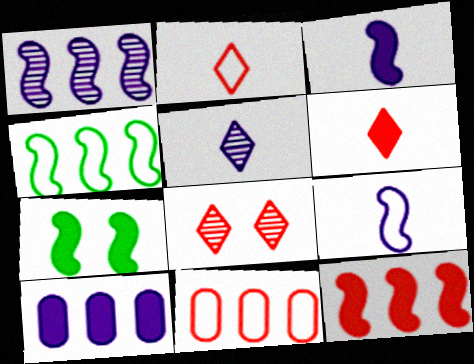[[1, 4, 12], 
[3, 7, 12], 
[5, 7, 11], 
[6, 7, 10]]